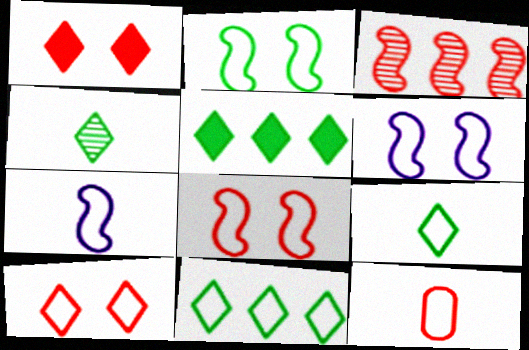[[1, 3, 12], 
[2, 6, 8], 
[6, 11, 12], 
[7, 9, 12]]